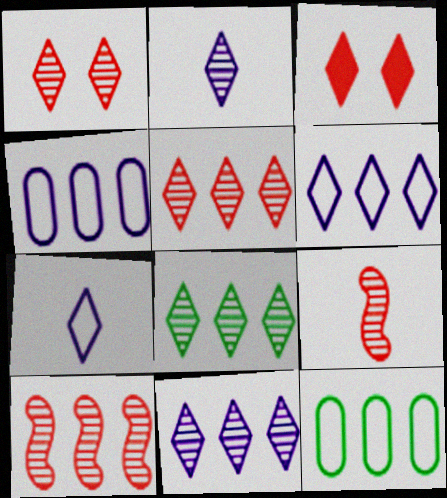[[1, 2, 8], 
[3, 7, 8], 
[5, 8, 11]]